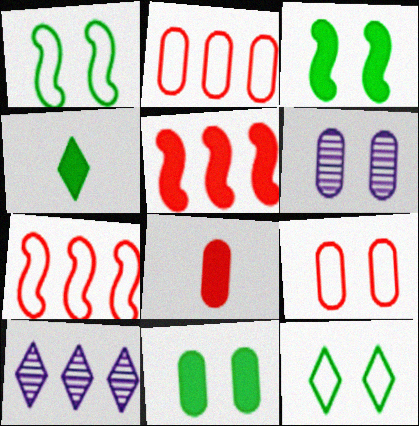[[1, 8, 10], 
[4, 6, 7], 
[6, 9, 11]]